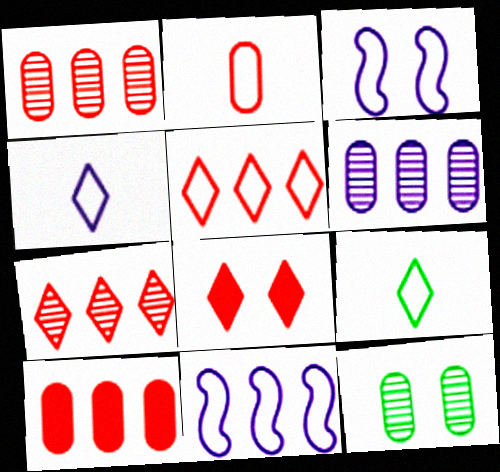[[3, 8, 12]]